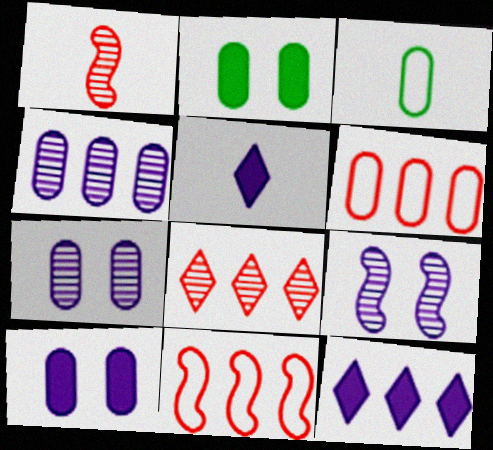[[1, 3, 5]]